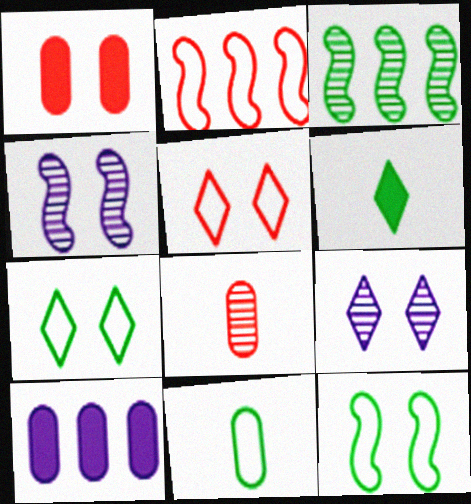[[1, 4, 7], 
[1, 9, 12], 
[3, 8, 9]]